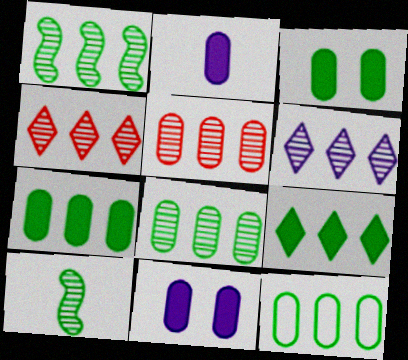[[1, 5, 6], 
[1, 9, 12], 
[7, 8, 12]]